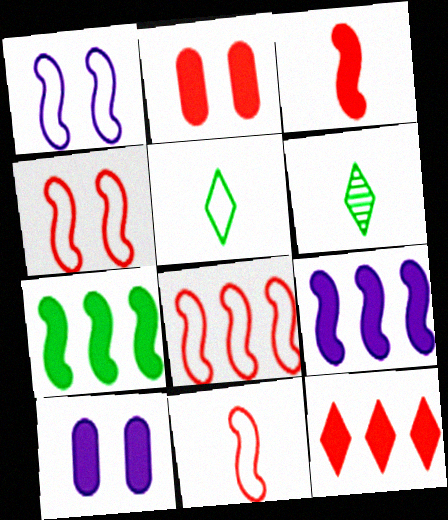[[2, 3, 12], 
[4, 8, 11], 
[6, 8, 10]]